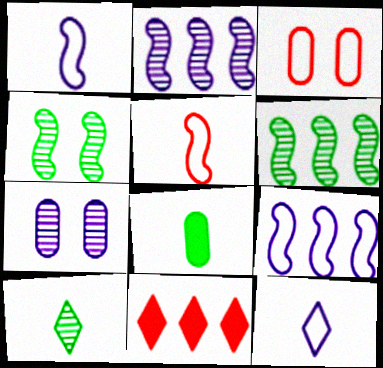[]